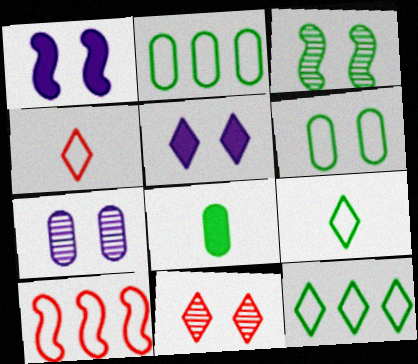[[1, 6, 11], 
[3, 7, 11], 
[3, 8, 12]]